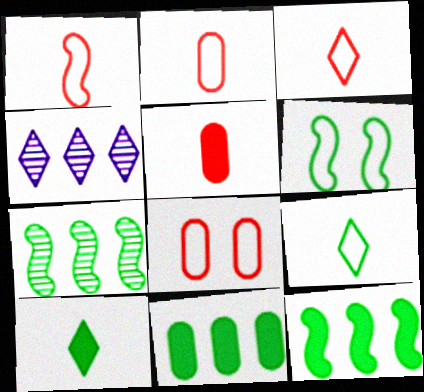[[1, 2, 3], 
[4, 5, 6]]